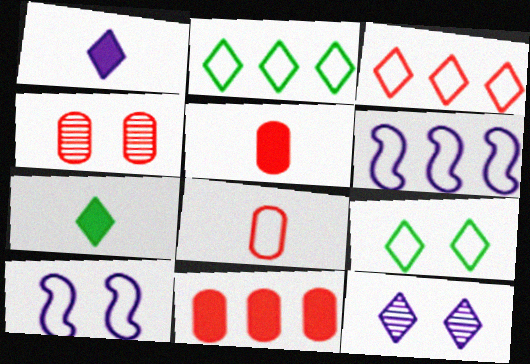[[2, 8, 10], 
[3, 7, 12], 
[4, 6, 7], 
[4, 8, 11], 
[6, 8, 9]]